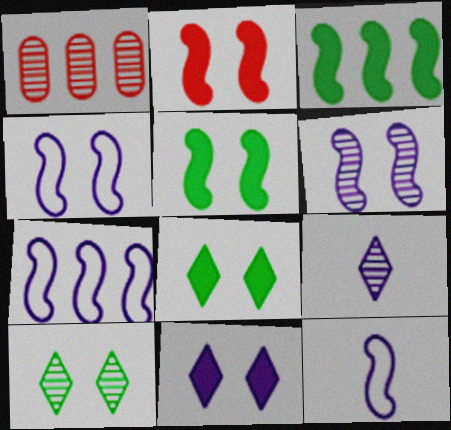[[1, 8, 12], 
[4, 7, 12]]